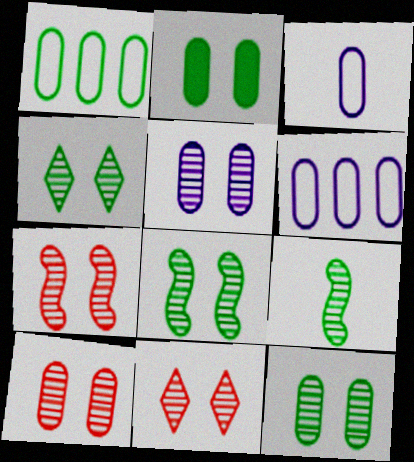[[4, 5, 7], 
[4, 8, 12], 
[5, 8, 11], 
[5, 10, 12], 
[7, 10, 11]]